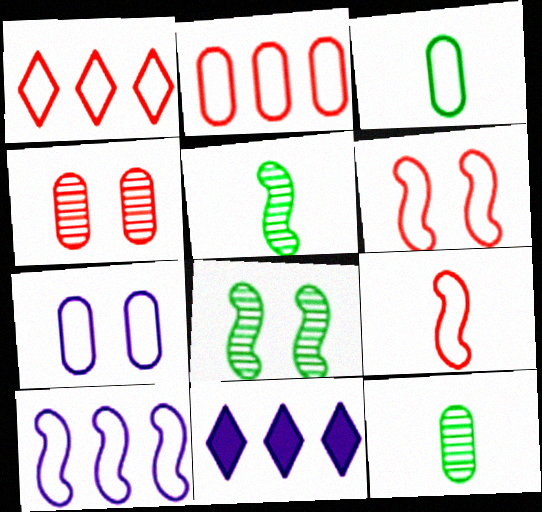[[2, 3, 7], 
[6, 11, 12]]